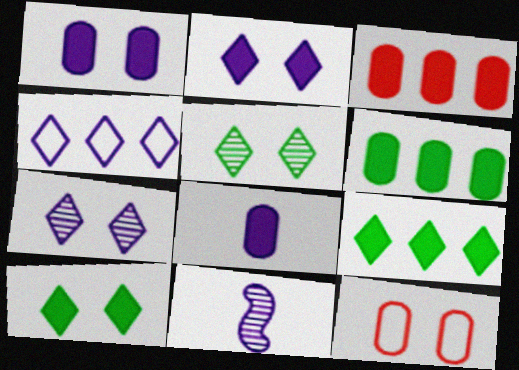[[1, 4, 11], 
[9, 11, 12]]